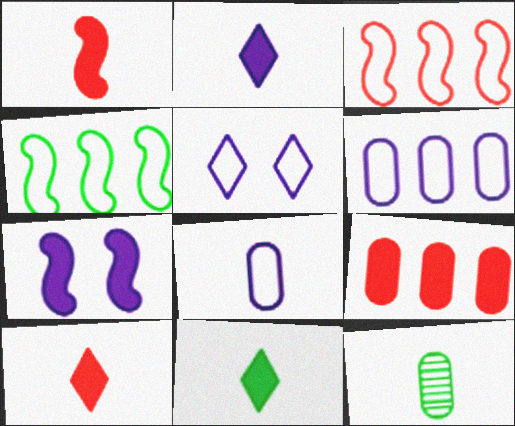[[2, 10, 11], 
[7, 9, 11]]